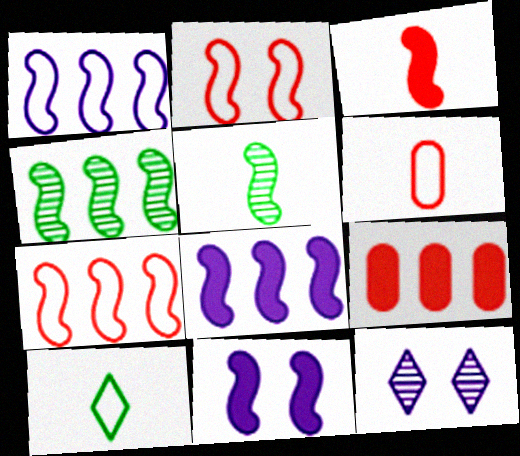[[2, 5, 8], 
[4, 7, 8], 
[5, 7, 11]]